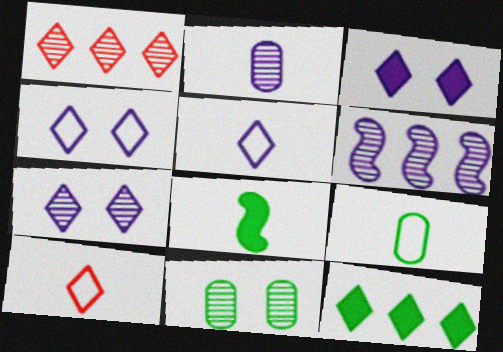[[2, 6, 7], 
[2, 8, 10], 
[3, 4, 7], 
[7, 10, 12]]